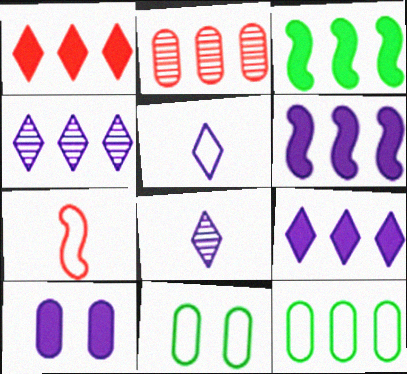[]